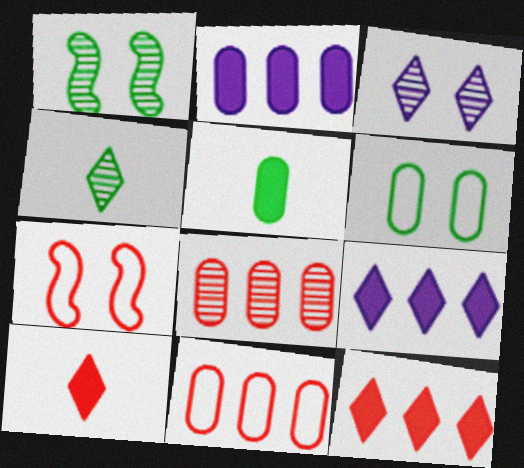[[2, 4, 7], 
[7, 8, 10]]